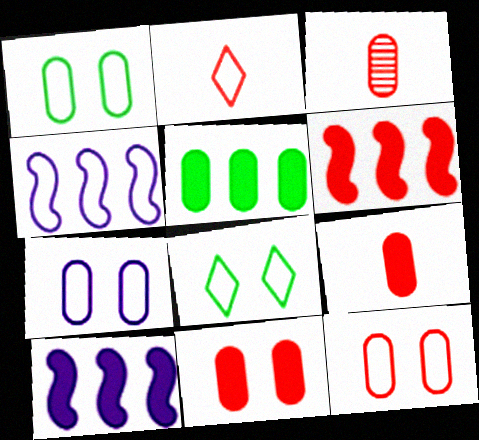[[1, 2, 4], 
[1, 7, 12], 
[3, 5, 7], 
[3, 8, 10]]